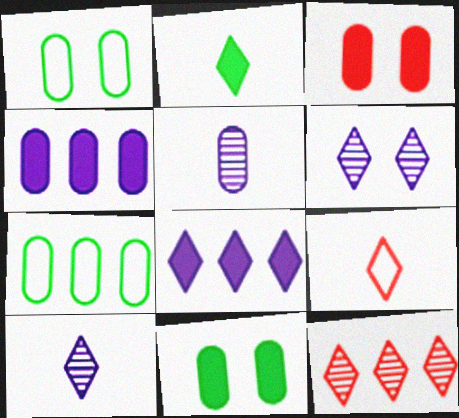[[2, 9, 10], 
[3, 5, 7]]